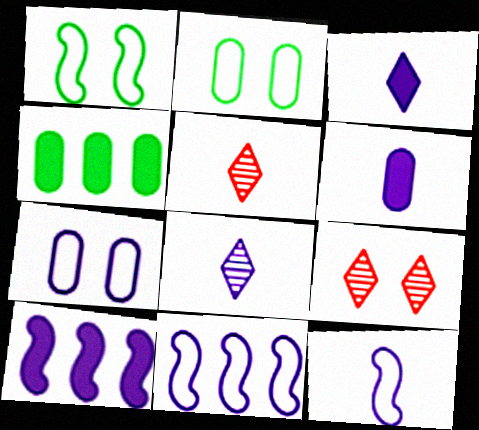[[2, 5, 10], 
[4, 9, 12], 
[6, 8, 12], 
[7, 8, 10]]